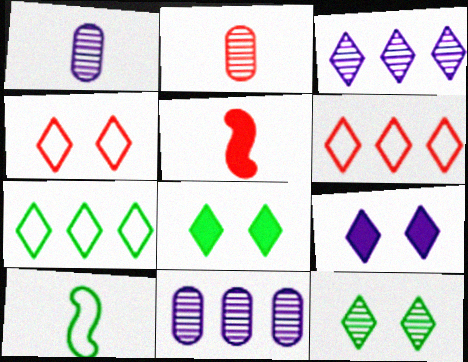[[4, 9, 12]]